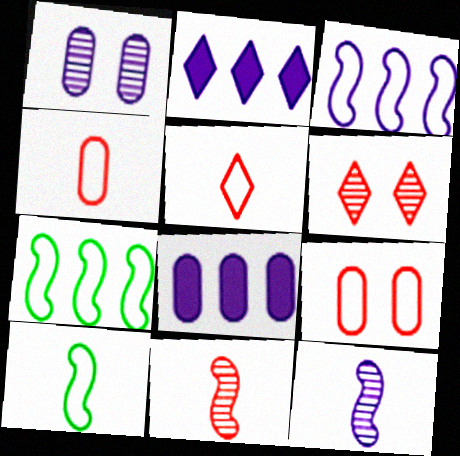[[6, 8, 10]]